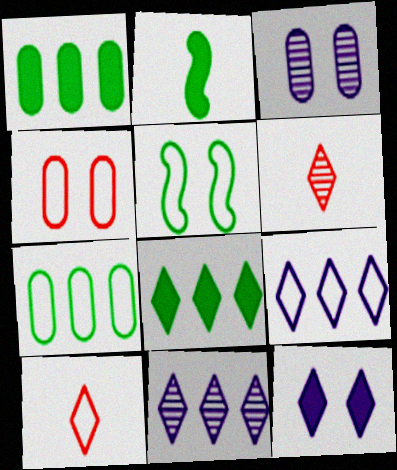[[2, 4, 11]]